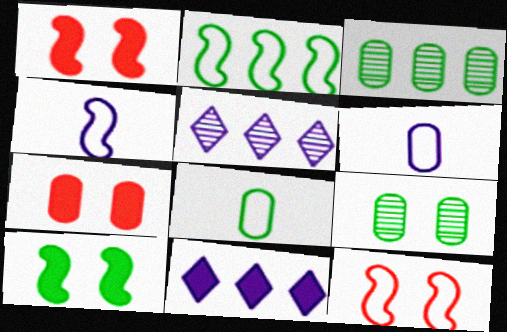[[1, 5, 8], 
[2, 4, 12], 
[3, 6, 7]]